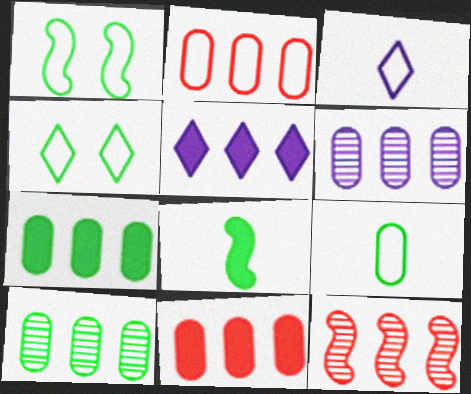[[1, 2, 3], 
[2, 6, 7], 
[4, 8, 10]]